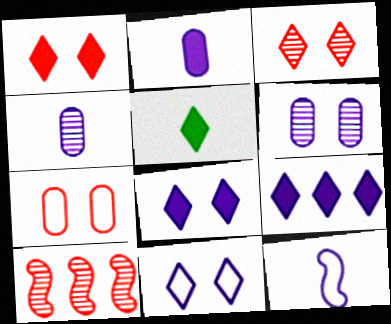[[1, 5, 9], 
[6, 9, 12]]